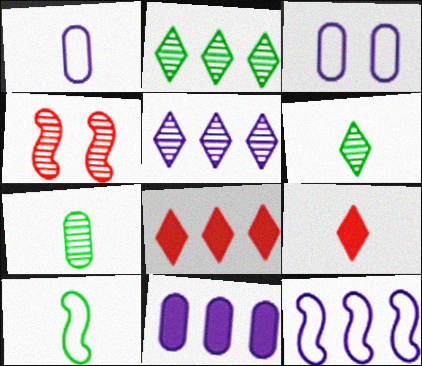[[4, 5, 7], 
[5, 11, 12]]